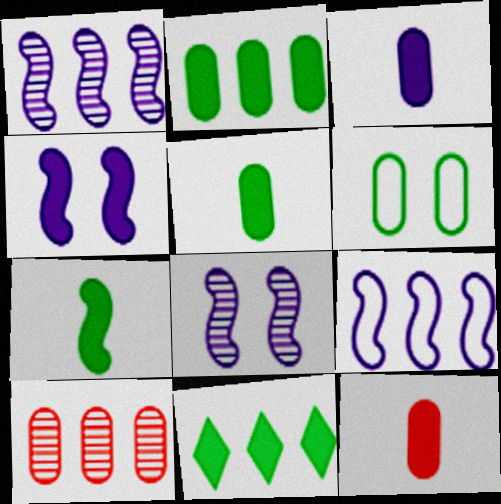[[3, 5, 12], 
[3, 6, 10], 
[4, 11, 12], 
[9, 10, 11]]